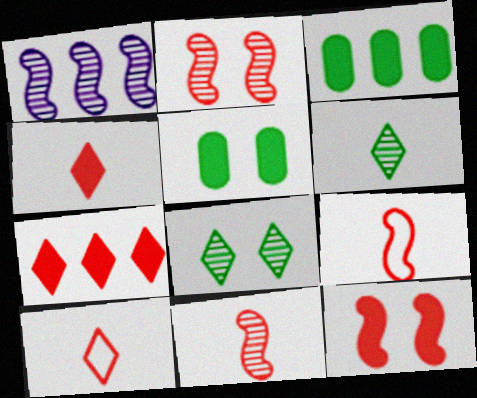[[1, 5, 10]]